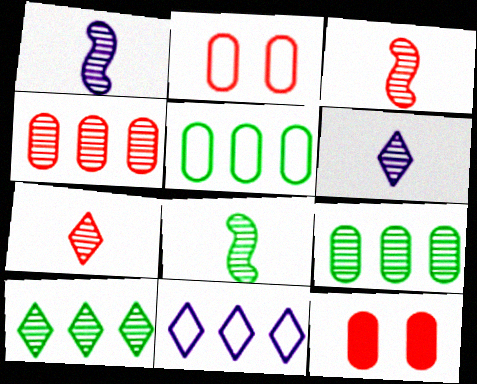[[1, 3, 8], 
[8, 11, 12]]